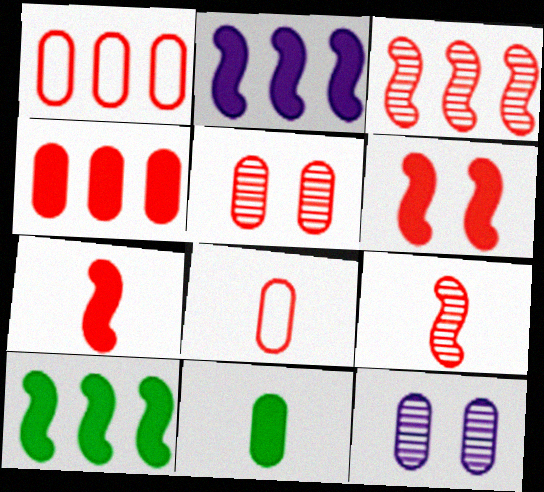[[1, 11, 12], 
[4, 5, 8]]